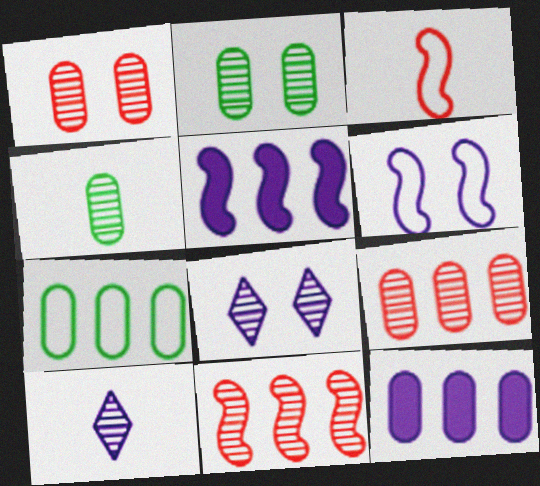[[2, 10, 11], 
[4, 8, 11], 
[6, 10, 12], 
[7, 9, 12]]